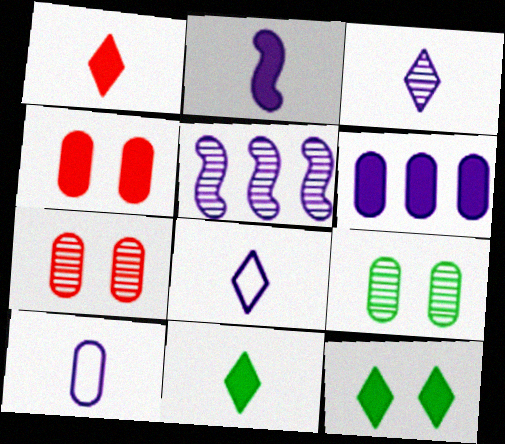[[2, 3, 10]]